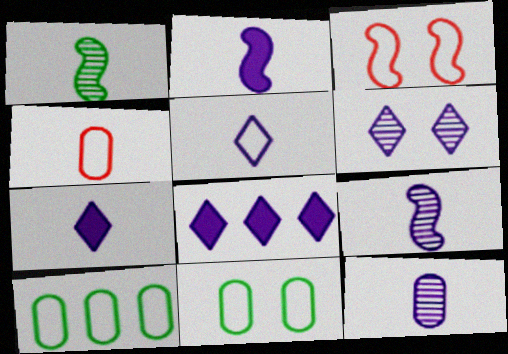[[1, 4, 7], 
[2, 5, 12], 
[3, 5, 10], 
[5, 6, 8]]